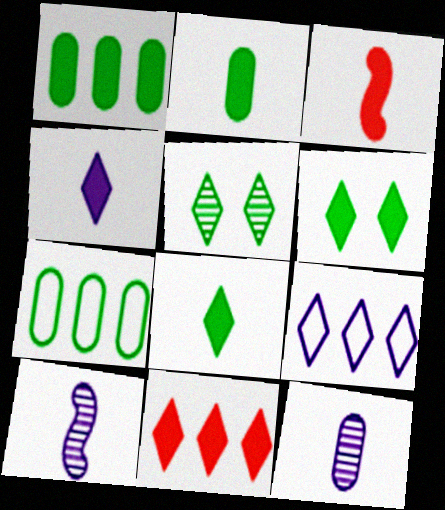[[2, 3, 4], 
[4, 6, 11]]